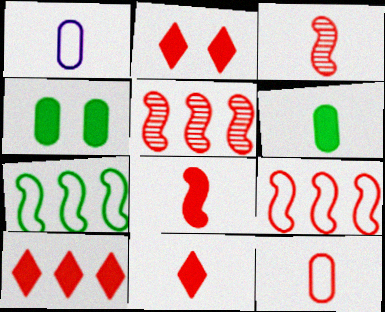[[2, 5, 12], 
[2, 10, 11], 
[3, 11, 12]]